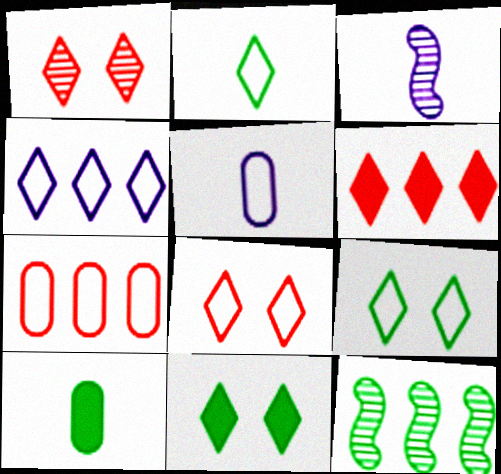[[2, 4, 8], 
[3, 7, 11], 
[9, 10, 12]]